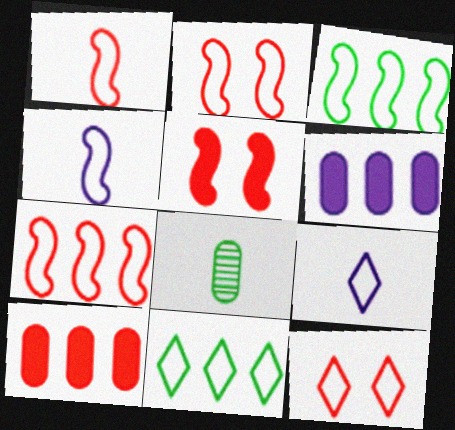[[1, 2, 7], 
[2, 3, 4], 
[9, 11, 12]]